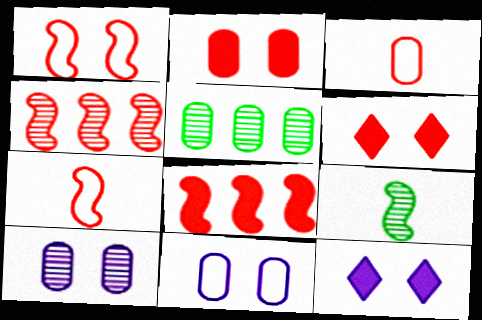[[3, 4, 6], 
[5, 7, 12]]